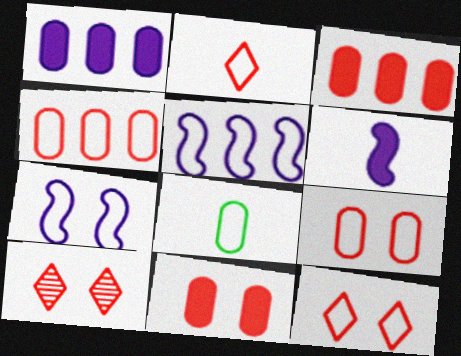[[5, 8, 12]]